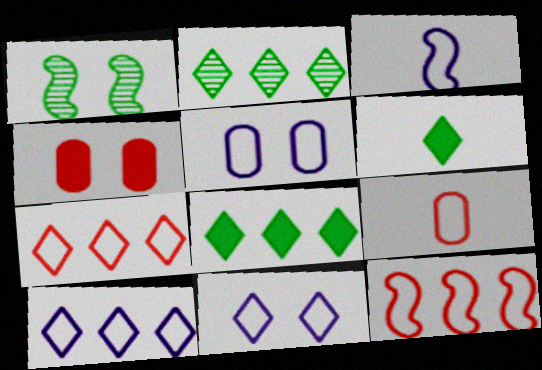[[1, 4, 11], 
[2, 3, 4], 
[3, 5, 10]]